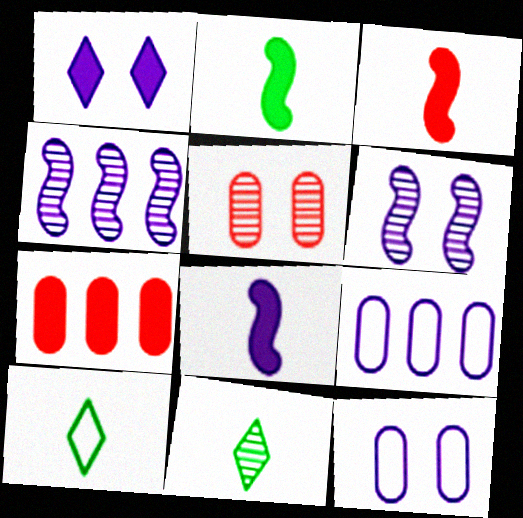[[1, 2, 7], 
[1, 6, 12], 
[2, 3, 8], 
[4, 5, 11], 
[6, 7, 10]]